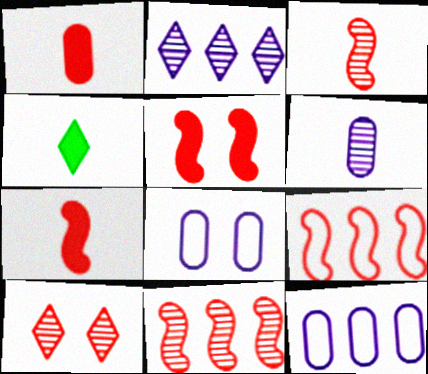[[1, 9, 10], 
[3, 5, 9], 
[4, 8, 11]]